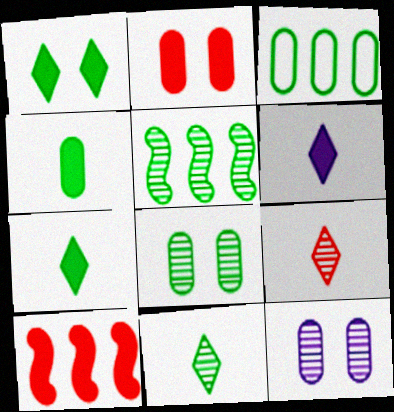[[3, 4, 8], 
[5, 8, 11], 
[5, 9, 12]]